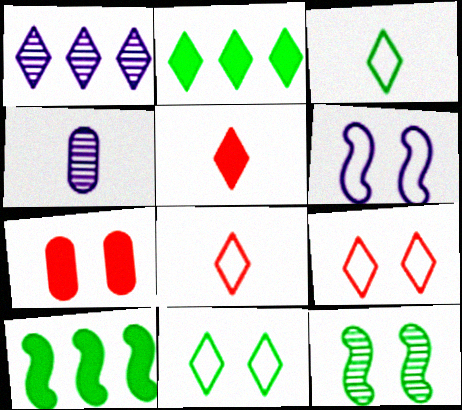[[1, 5, 11], 
[4, 9, 10]]